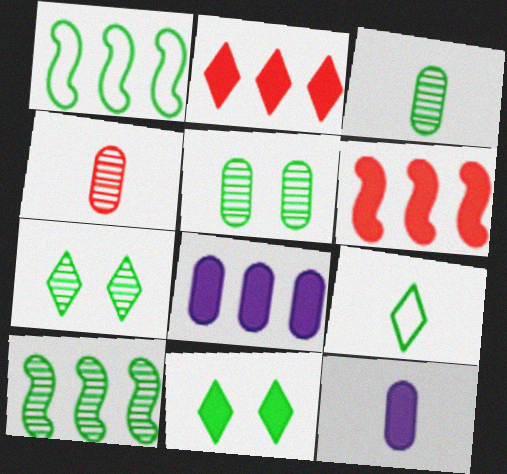[[1, 3, 11], 
[3, 7, 10], 
[6, 11, 12]]